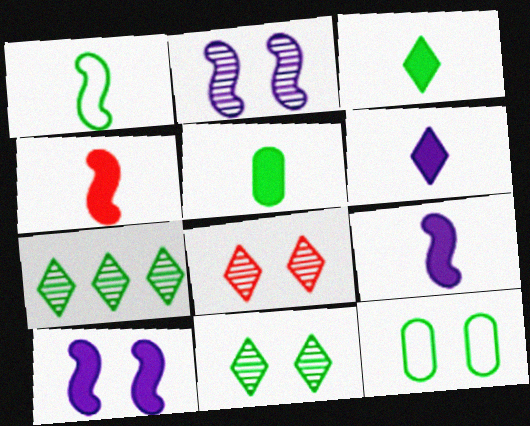[[4, 5, 6], 
[8, 10, 12]]